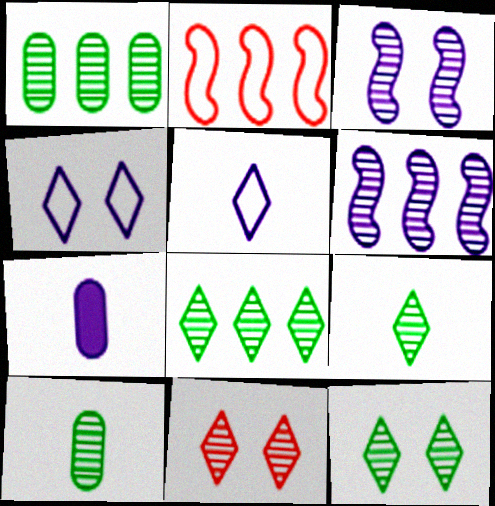[[2, 7, 12], 
[4, 6, 7], 
[6, 10, 11], 
[8, 9, 12]]